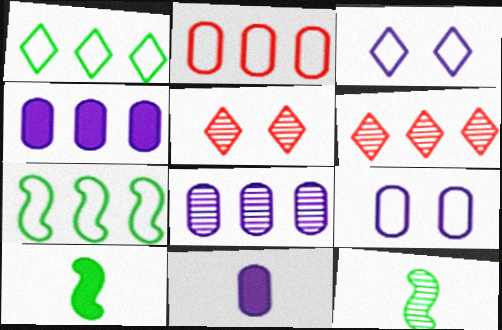[[4, 6, 7], 
[5, 7, 11], 
[5, 8, 12], 
[6, 9, 10], 
[8, 9, 11]]